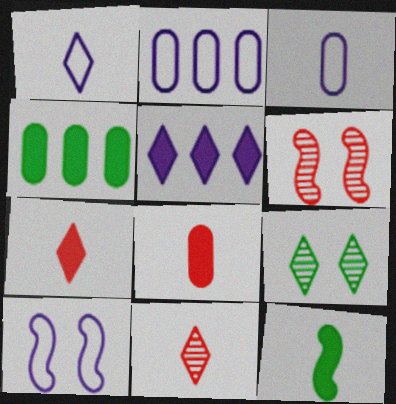[[1, 2, 10], 
[1, 4, 6], 
[3, 11, 12], 
[4, 10, 11]]